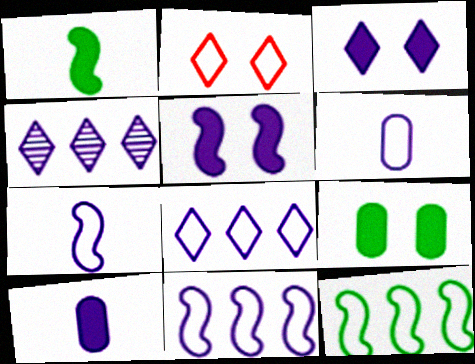[[2, 6, 12], 
[4, 5, 6]]